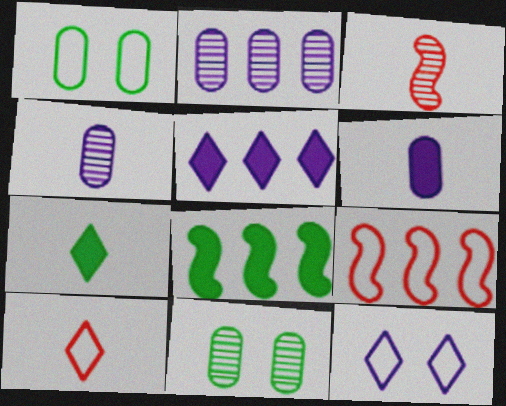[[1, 3, 5]]